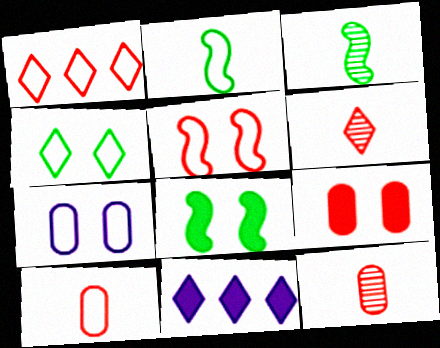[[1, 2, 7], 
[1, 5, 10], 
[4, 5, 7], 
[4, 6, 11]]